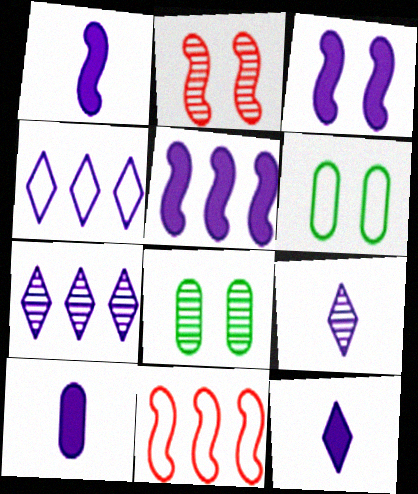[[1, 3, 5], 
[1, 10, 12], 
[8, 11, 12]]